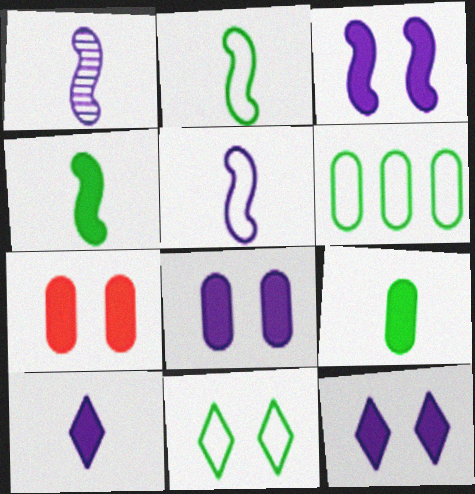[[2, 6, 11], 
[3, 8, 12]]